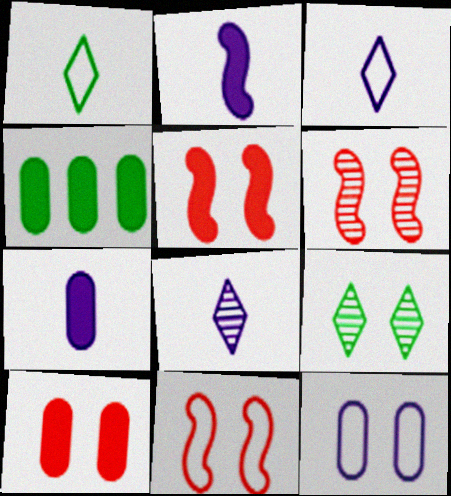[[3, 4, 6], 
[4, 7, 10], 
[4, 8, 11], 
[5, 6, 11], 
[5, 9, 12]]